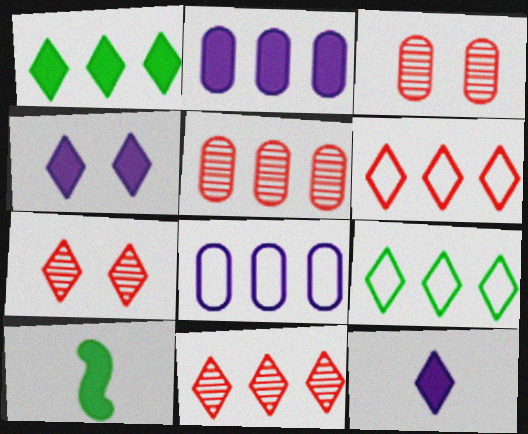[[7, 8, 10], 
[7, 9, 12]]